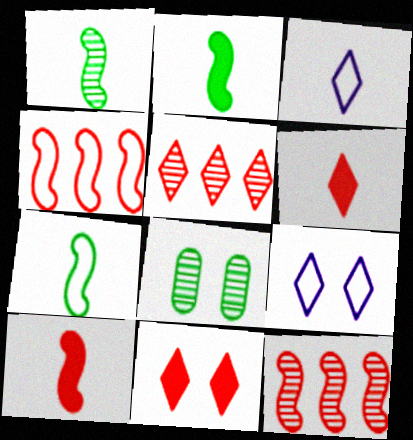[[1, 2, 7]]